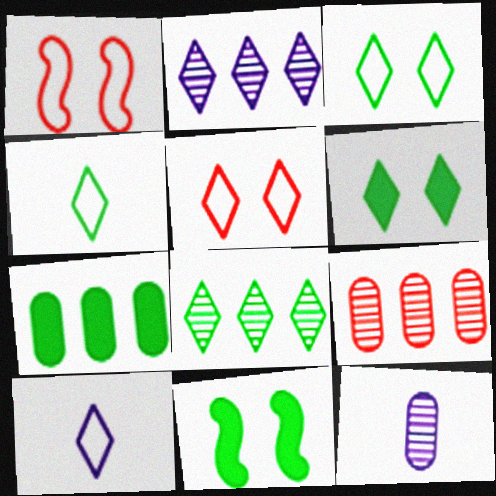[[4, 6, 8], 
[9, 10, 11]]